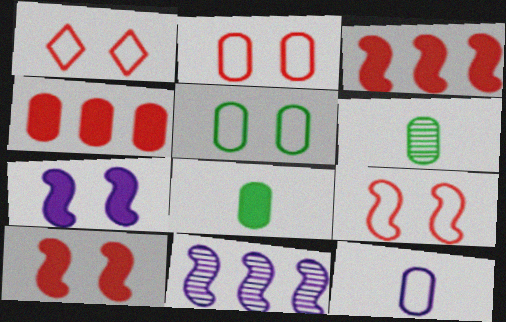[[1, 2, 9], 
[1, 8, 11]]